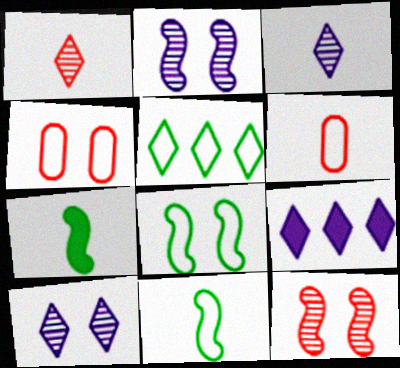[[3, 6, 7]]